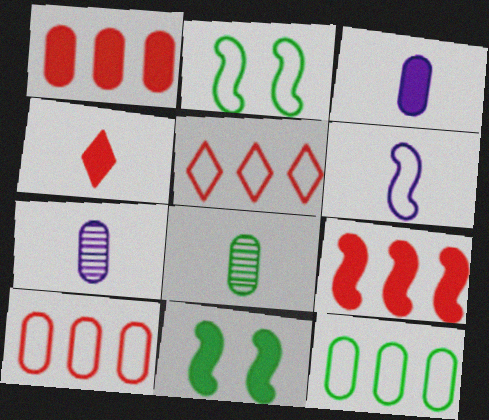[[4, 6, 8], 
[5, 7, 11]]